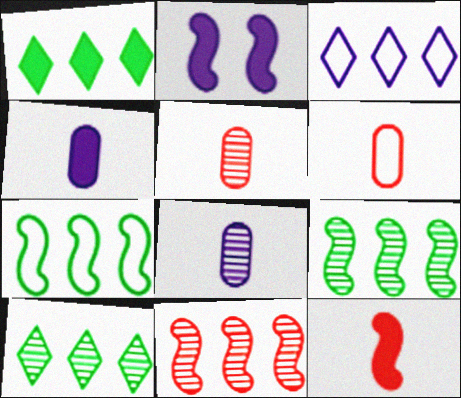[[2, 3, 8], 
[2, 6, 10]]